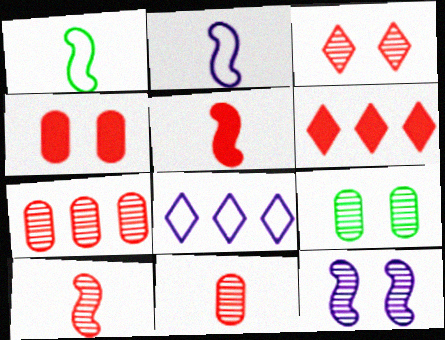[[2, 6, 9], 
[3, 7, 10], 
[3, 9, 12], 
[4, 5, 6], 
[5, 8, 9]]